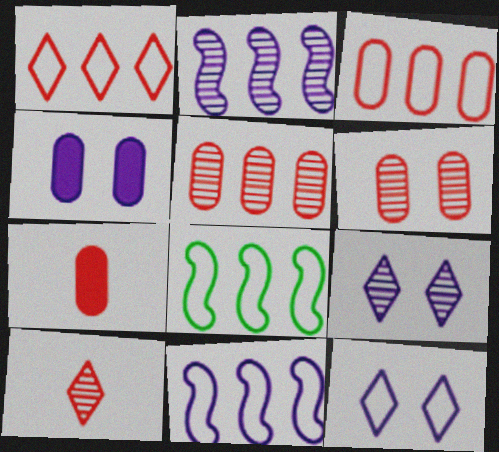[[3, 6, 7], 
[4, 8, 10], 
[7, 8, 9]]